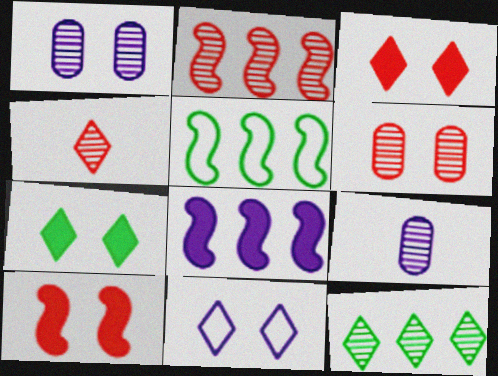[[2, 4, 6], 
[2, 5, 8], 
[3, 5, 9], 
[8, 9, 11]]